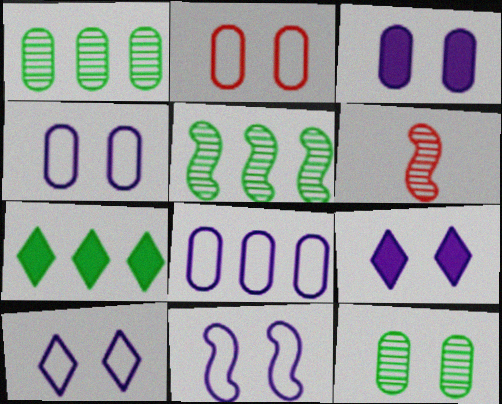[[2, 3, 12], 
[4, 6, 7], 
[4, 10, 11]]